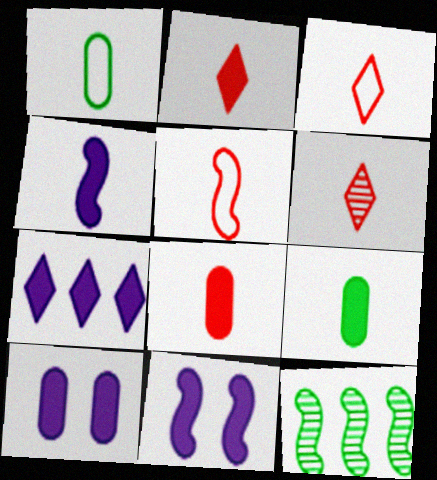[[1, 4, 6], 
[2, 3, 6], 
[2, 4, 9], 
[3, 10, 12], 
[4, 7, 10], 
[5, 6, 8], 
[5, 11, 12]]